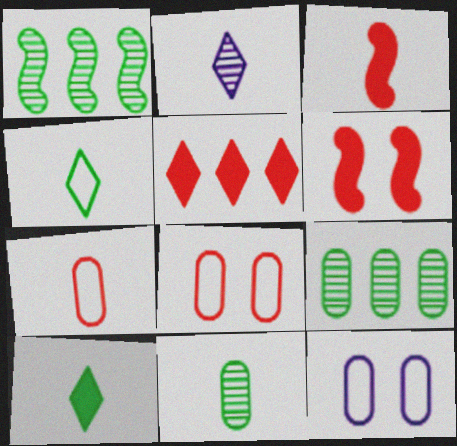[]